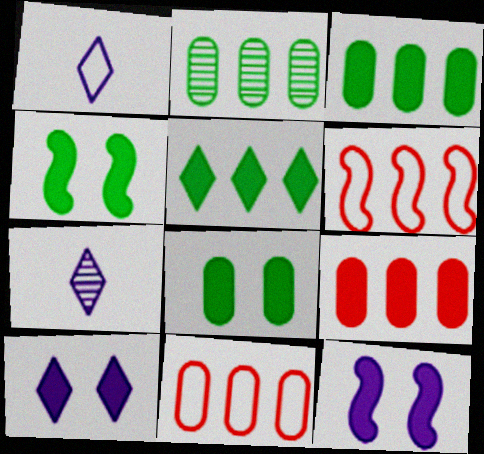[[4, 7, 11], 
[6, 7, 8]]